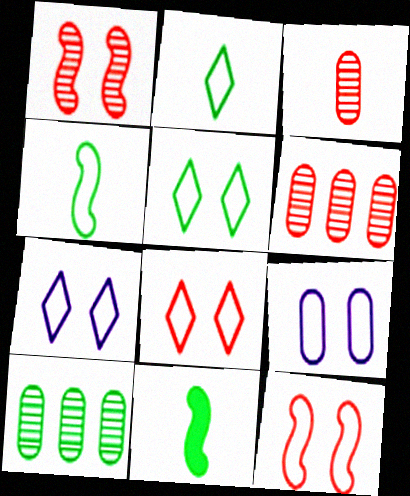[[5, 7, 8], 
[5, 9, 12], 
[5, 10, 11], 
[6, 7, 11]]